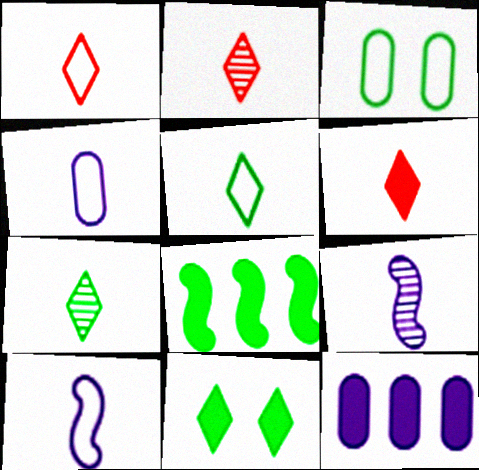[[1, 2, 6], 
[3, 7, 8]]